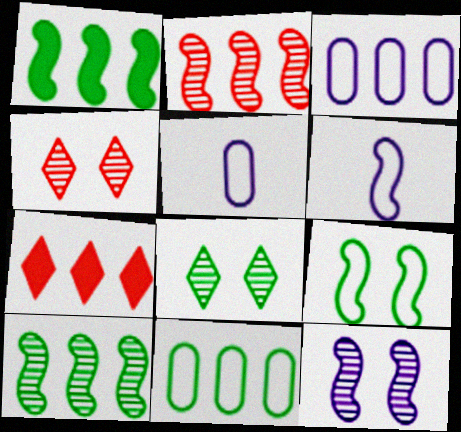[[1, 4, 5], 
[3, 7, 10]]